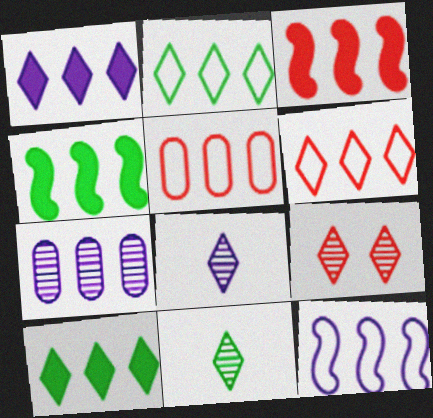[[1, 7, 12], 
[2, 3, 7], 
[2, 5, 12], 
[4, 6, 7]]